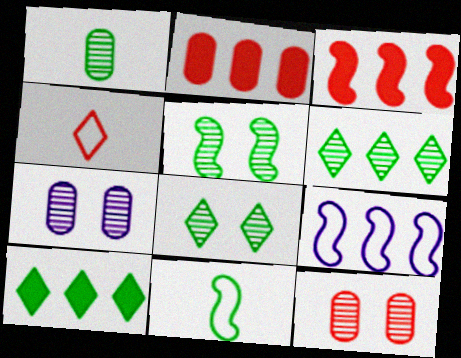[[1, 5, 6], 
[2, 6, 9], 
[3, 4, 12]]